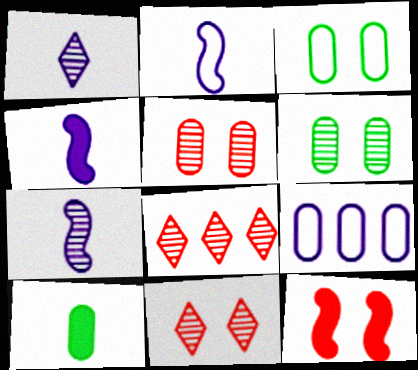[[2, 4, 7], 
[3, 4, 8], 
[5, 9, 10], 
[6, 7, 8]]